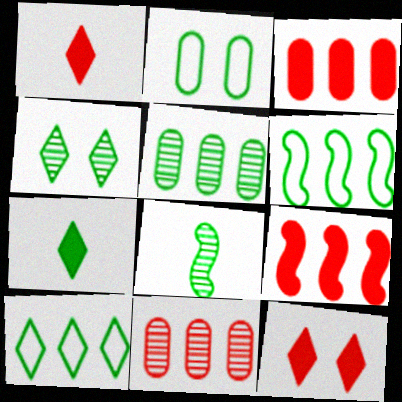[[4, 5, 8], 
[4, 7, 10]]